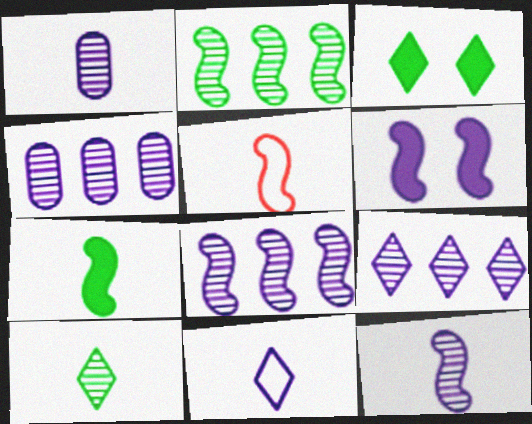[[2, 5, 6], 
[3, 4, 5], 
[4, 6, 11], 
[4, 8, 9], 
[5, 7, 12]]